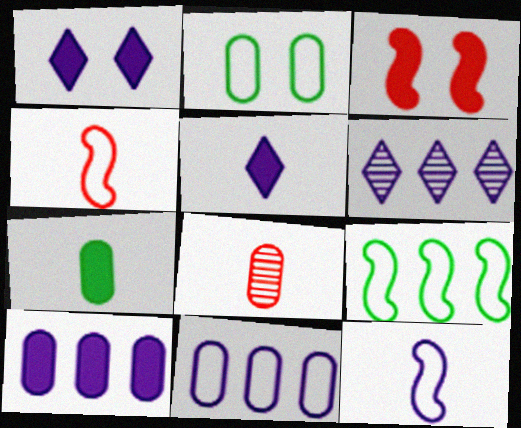[[1, 8, 9], 
[2, 8, 10]]